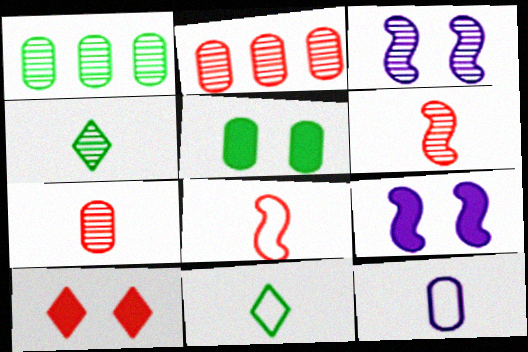[[2, 3, 4], 
[2, 5, 12], 
[2, 8, 10], 
[2, 9, 11], 
[5, 9, 10], 
[8, 11, 12]]